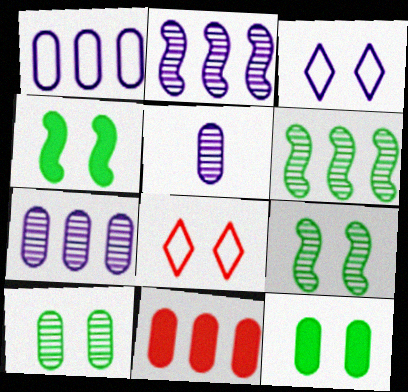[]